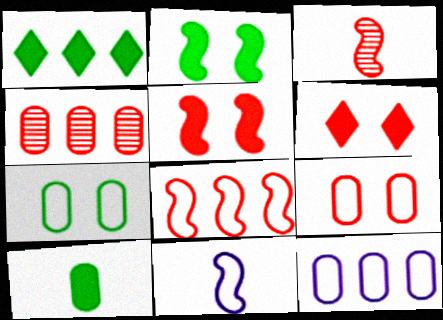[[1, 2, 10], 
[3, 5, 8]]